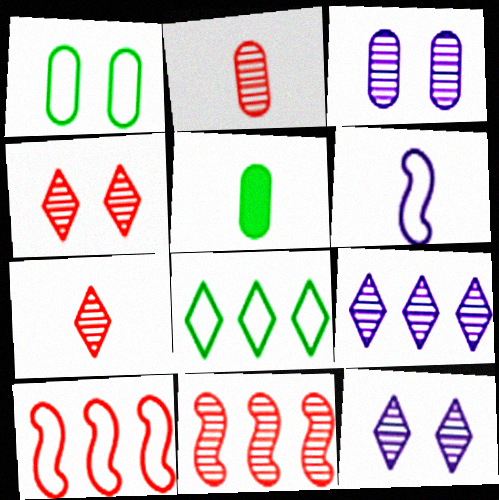[[2, 4, 11], 
[5, 6, 7], 
[5, 10, 12]]